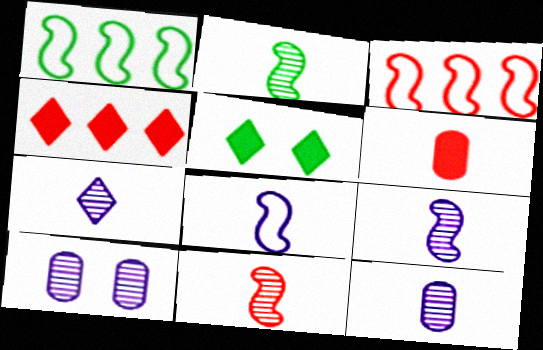[[2, 9, 11], 
[3, 5, 12], 
[7, 9, 12]]